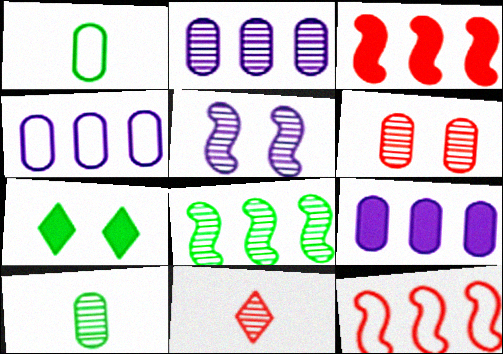[[1, 6, 9], 
[1, 7, 8], 
[2, 4, 9], 
[2, 6, 10]]